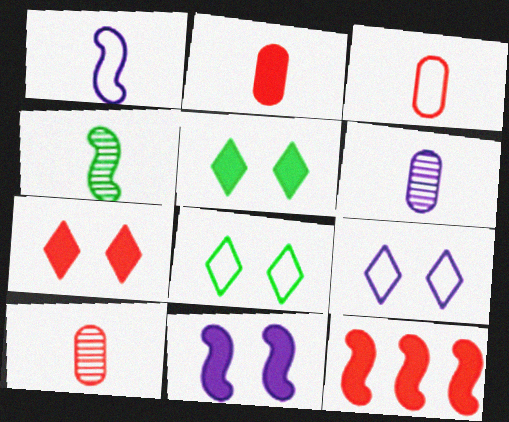[[2, 3, 10], 
[2, 7, 12], 
[6, 8, 12]]